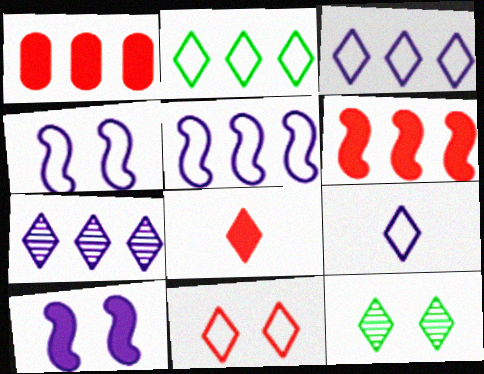[[2, 9, 11], 
[3, 8, 12]]